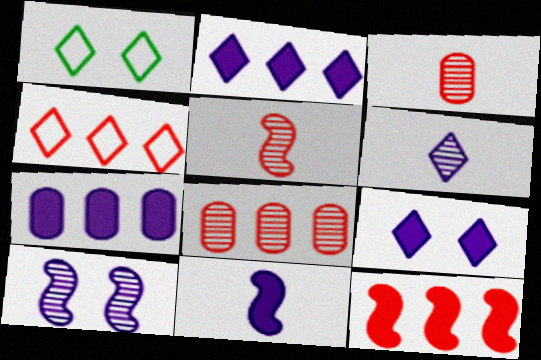[[1, 5, 7], 
[1, 8, 11], 
[4, 8, 12], 
[7, 9, 11]]